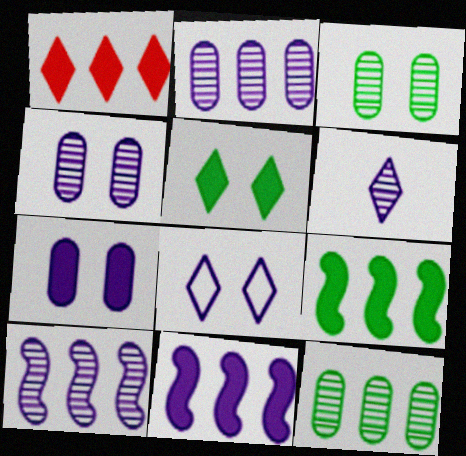[[4, 6, 10]]